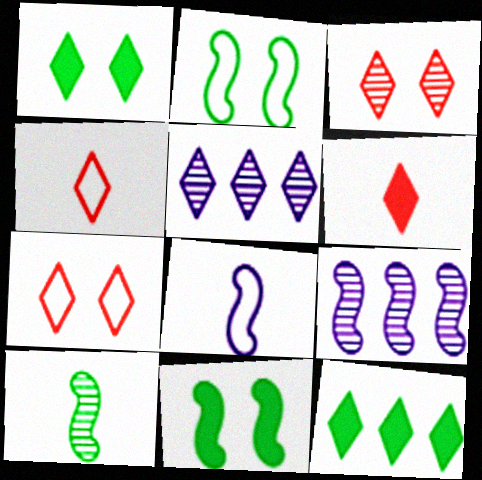[[1, 4, 5]]